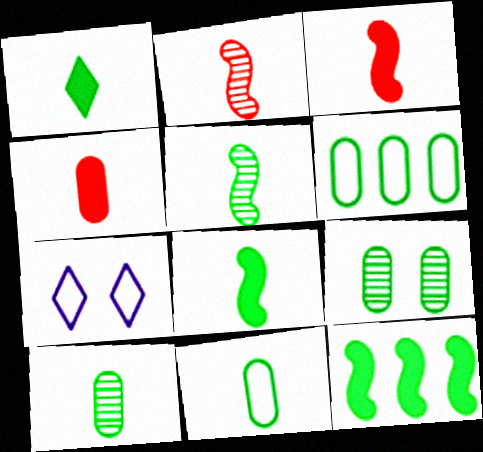[[1, 5, 11]]